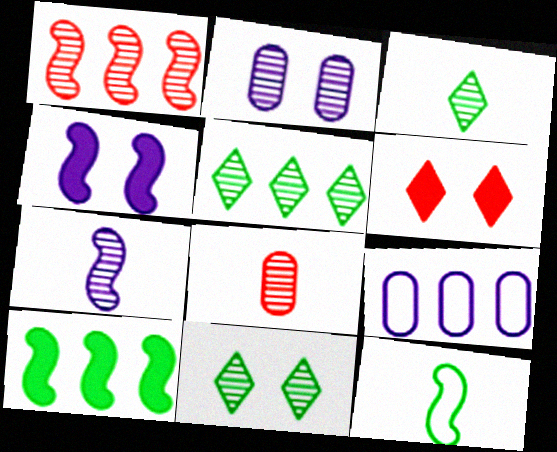[[1, 2, 3], 
[1, 4, 12], 
[3, 5, 11], 
[3, 7, 8]]